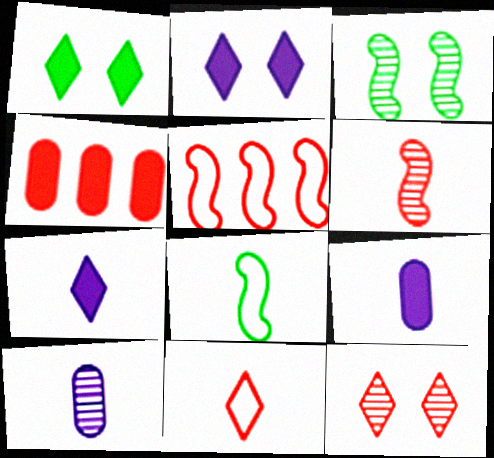[[1, 5, 10]]